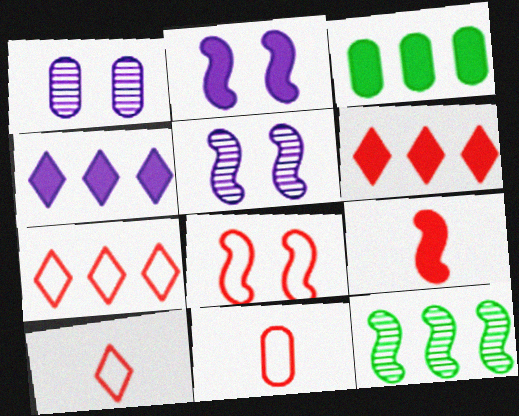[[1, 3, 11], 
[3, 5, 10], 
[7, 8, 11]]